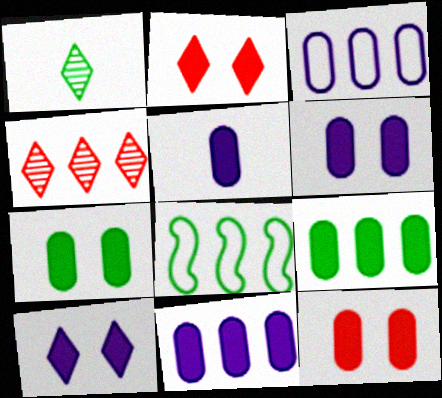[[1, 7, 8], 
[4, 8, 11], 
[5, 6, 11], 
[5, 9, 12], 
[6, 7, 12]]